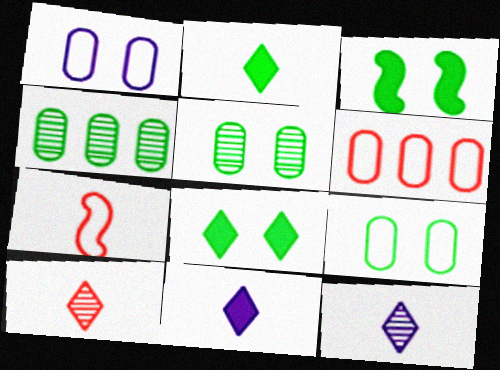[[3, 6, 12]]